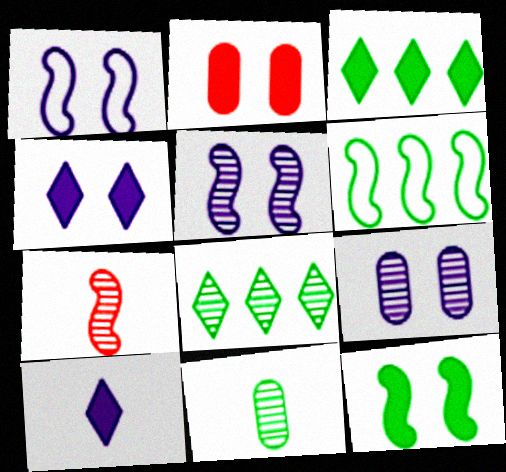[[1, 4, 9], 
[2, 4, 12], 
[7, 8, 9]]